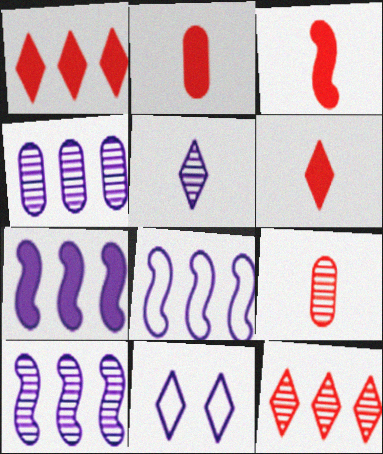[[2, 3, 6], 
[7, 8, 10]]